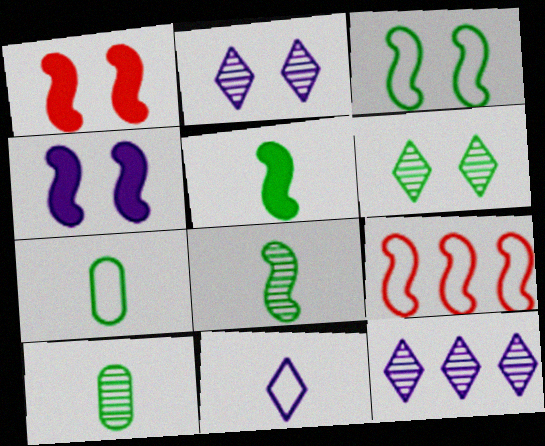[[1, 7, 12], 
[4, 8, 9]]